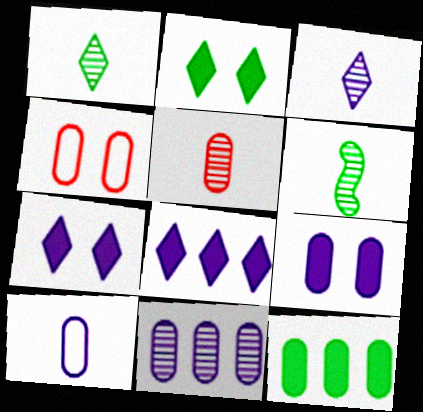[[3, 5, 6], 
[4, 6, 8], 
[9, 10, 11]]